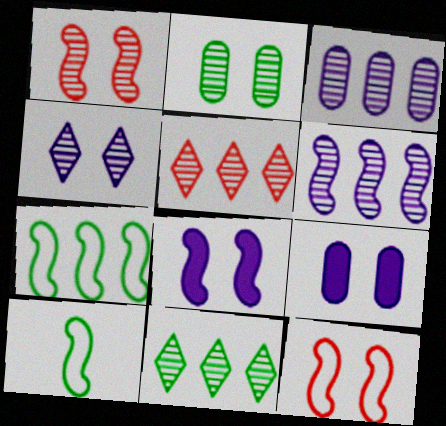[[1, 2, 4], 
[5, 9, 10]]